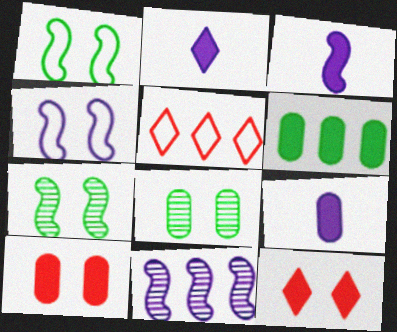[[2, 3, 9], 
[3, 4, 11], 
[3, 5, 8], 
[3, 6, 12], 
[4, 8, 12], 
[5, 6, 11], 
[5, 7, 9], 
[6, 9, 10]]